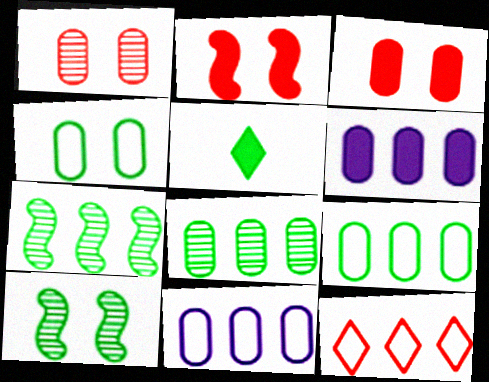[[2, 5, 6], 
[4, 5, 7], 
[5, 9, 10], 
[6, 7, 12]]